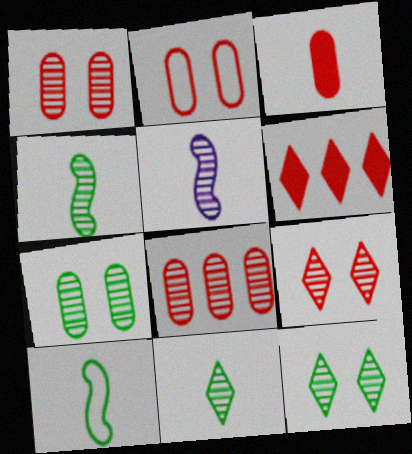[[2, 3, 8], 
[5, 8, 12]]